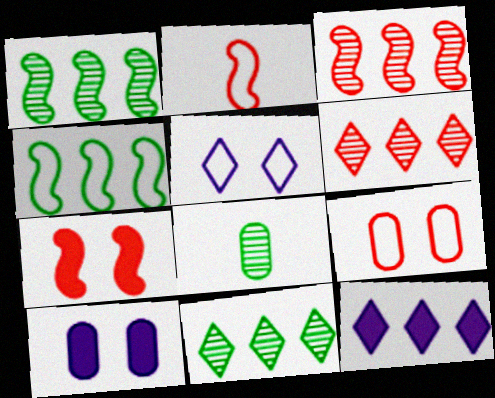[[2, 3, 7], 
[2, 10, 11]]